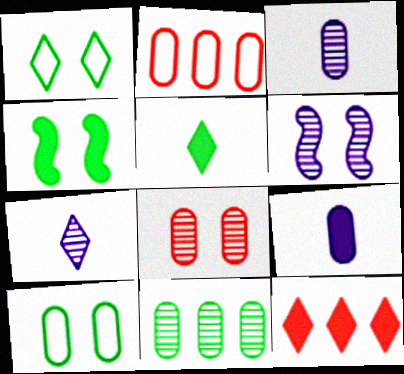[[1, 7, 12], 
[2, 4, 7], 
[2, 5, 6], 
[3, 8, 11], 
[4, 9, 12]]